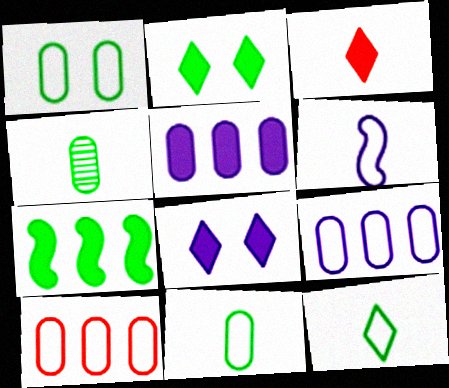[[3, 4, 6]]